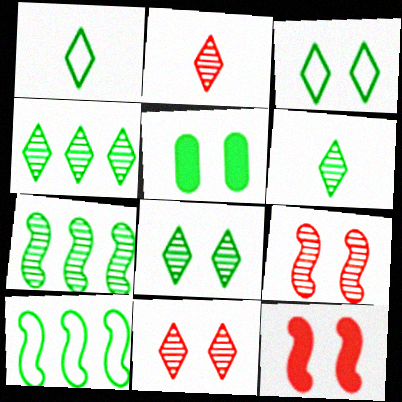[[1, 5, 7], 
[4, 6, 8], 
[5, 6, 10]]